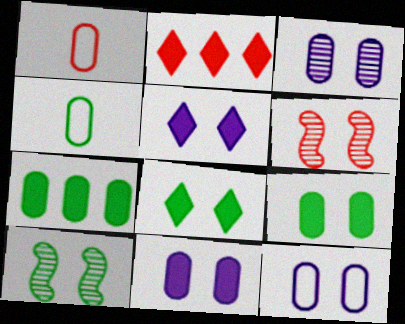[[1, 2, 6], 
[1, 3, 7], 
[3, 11, 12], 
[6, 8, 12]]